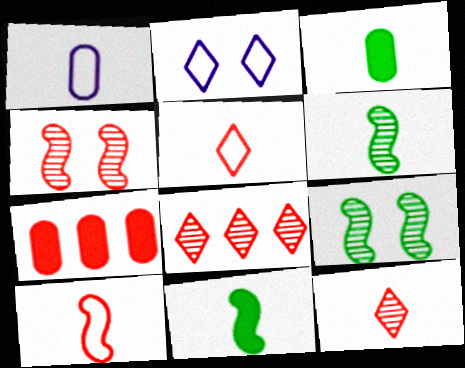[[1, 11, 12], 
[2, 6, 7], 
[4, 5, 7]]